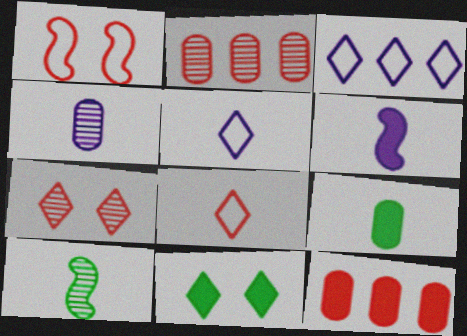[[4, 5, 6], 
[6, 11, 12]]